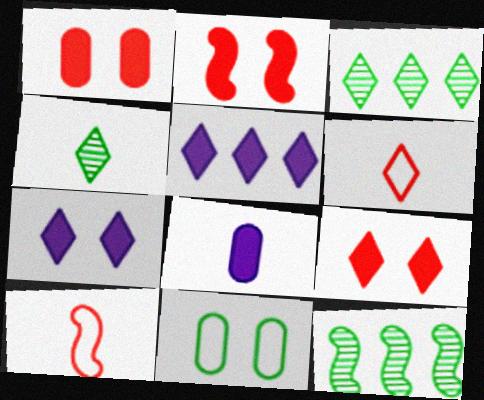[[1, 2, 9], 
[3, 6, 7], 
[4, 8, 10]]